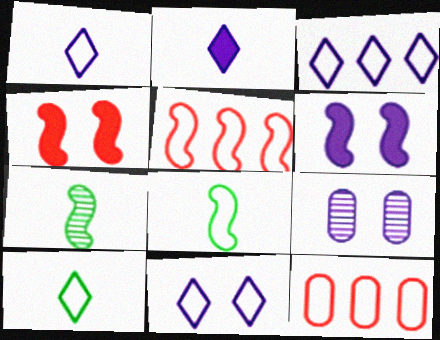[[1, 3, 11], 
[5, 6, 7], 
[6, 9, 11], 
[8, 11, 12]]